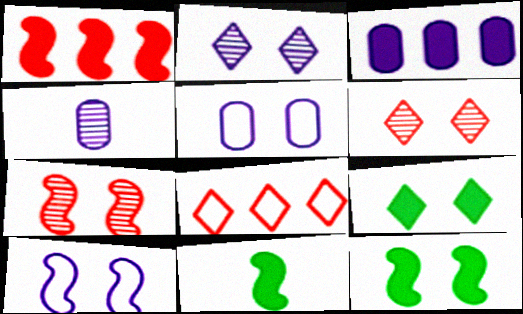[[3, 4, 5], 
[4, 8, 12], 
[5, 6, 12], 
[5, 7, 9], 
[7, 10, 12]]